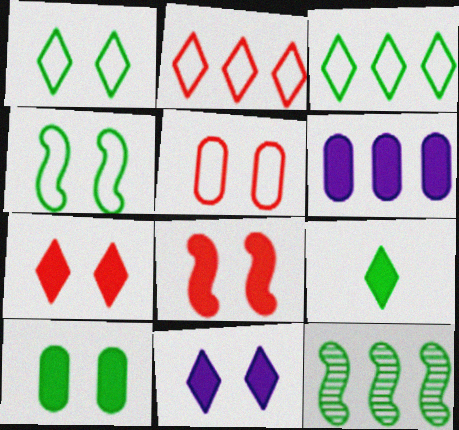[[2, 6, 12], 
[6, 8, 9], 
[8, 10, 11]]